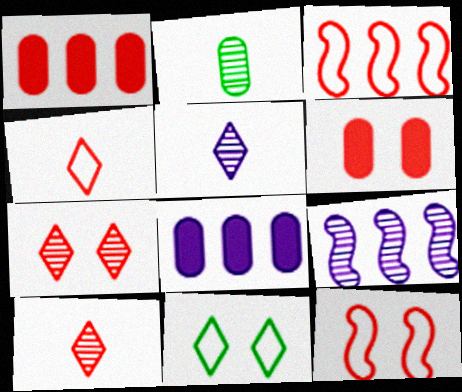[[1, 10, 12], 
[2, 7, 9], 
[3, 6, 10], 
[6, 7, 12]]